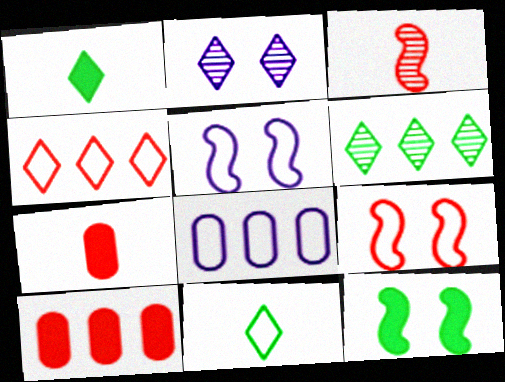[[1, 2, 4], 
[5, 6, 7], 
[8, 9, 11]]